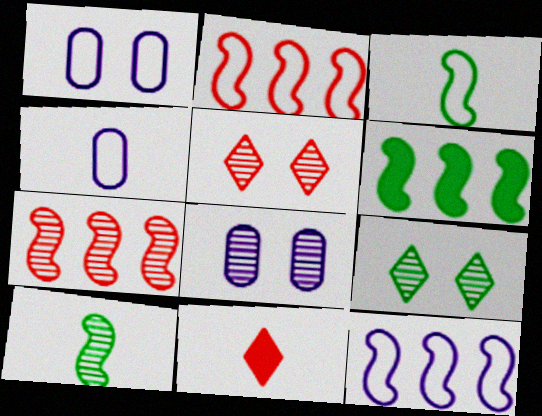[[4, 5, 6], 
[4, 10, 11], 
[6, 7, 12]]